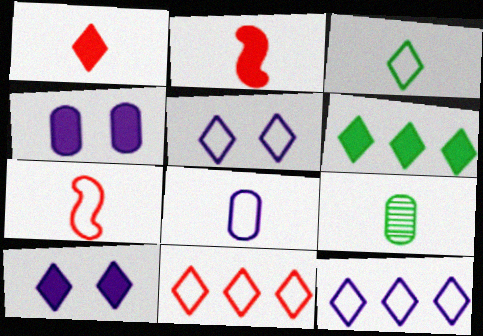[[1, 6, 10], 
[2, 4, 6], 
[3, 5, 11], 
[3, 7, 8]]